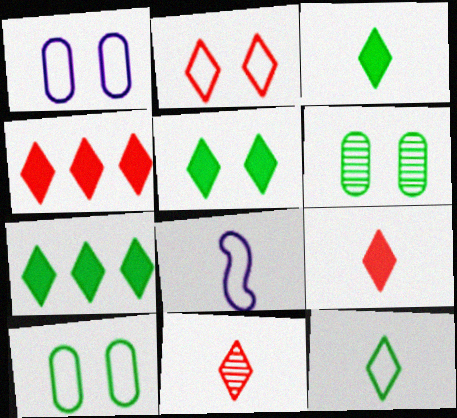[[2, 4, 11], 
[3, 5, 7], 
[4, 6, 8]]